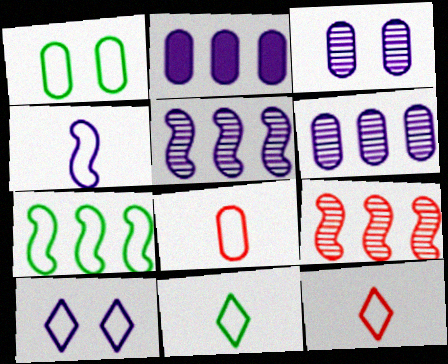[[1, 7, 11], 
[4, 8, 11], 
[7, 8, 10]]